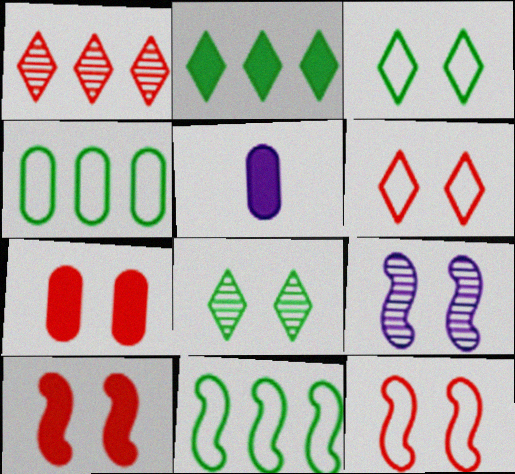[[2, 5, 10], 
[3, 7, 9]]